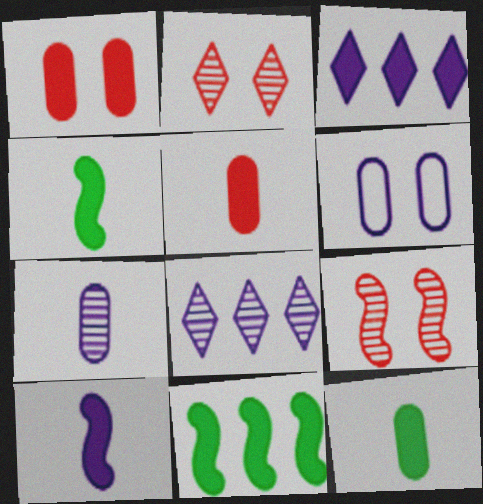[[1, 3, 4], 
[6, 8, 10]]